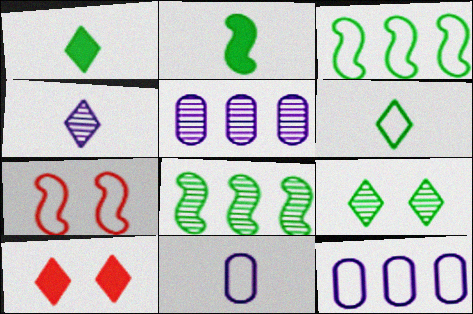[[1, 5, 7], 
[6, 7, 12], 
[8, 10, 11]]